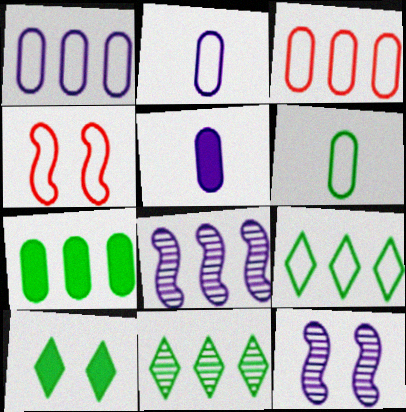[[2, 4, 9], 
[4, 5, 11]]